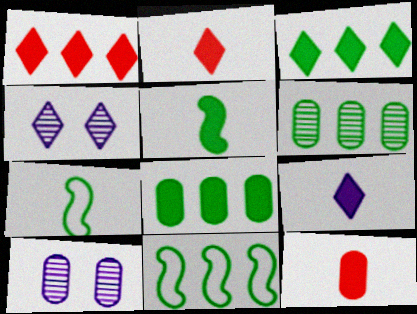[[1, 7, 10], 
[2, 10, 11], 
[3, 6, 11], 
[4, 11, 12], 
[5, 9, 12]]